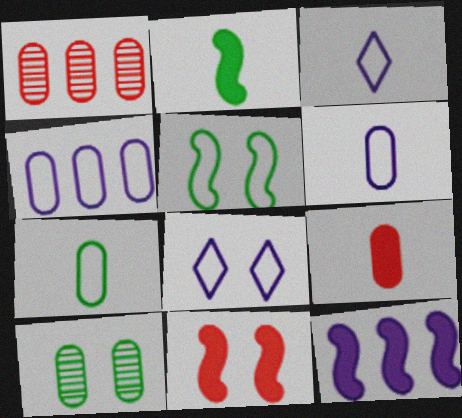[[1, 2, 8], 
[2, 11, 12], 
[4, 9, 10], 
[8, 10, 11]]